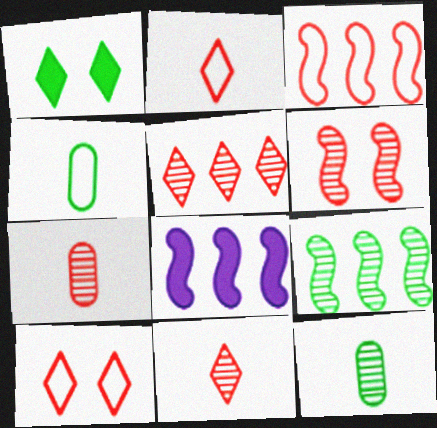[[1, 4, 9], 
[3, 8, 9], 
[5, 6, 7], 
[8, 10, 12]]